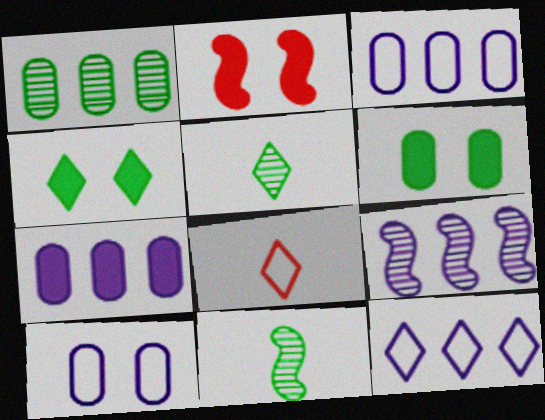[[2, 3, 5], 
[6, 8, 9], 
[7, 9, 12]]